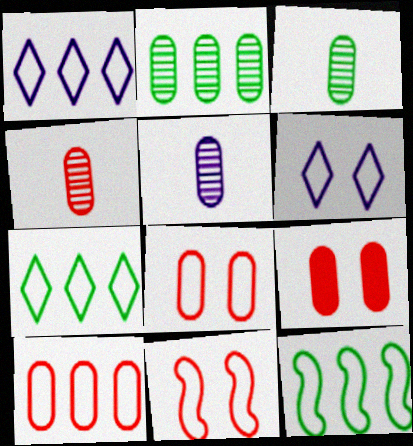[[1, 10, 12], 
[3, 4, 5], 
[4, 9, 10]]